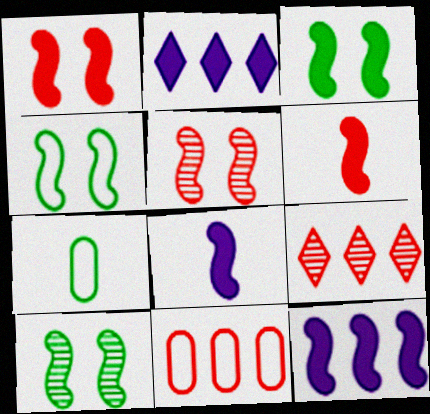[[2, 5, 7], 
[3, 4, 10], 
[3, 6, 12]]